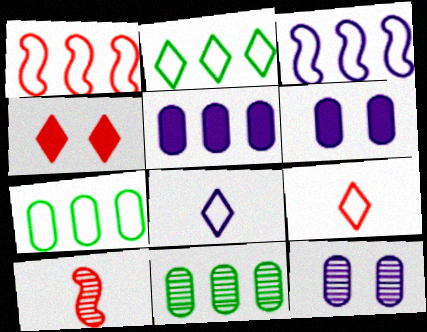[[2, 6, 10]]